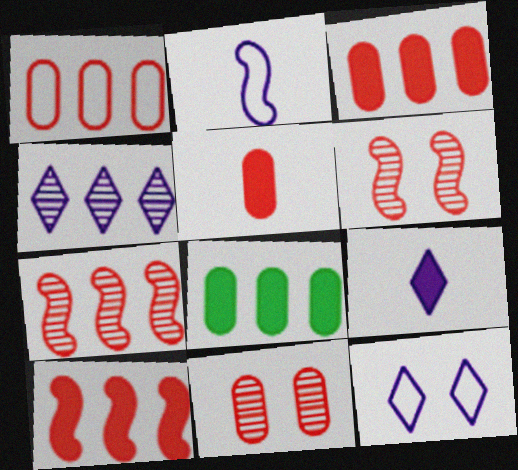[[1, 5, 11], 
[4, 9, 12]]